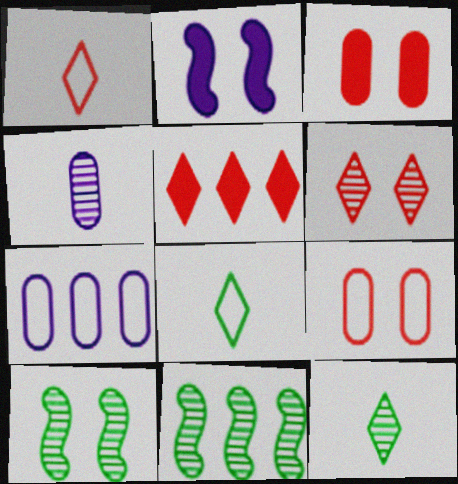[[1, 5, 6], 
[4, 6, 11], 
[5, 7, 11]]